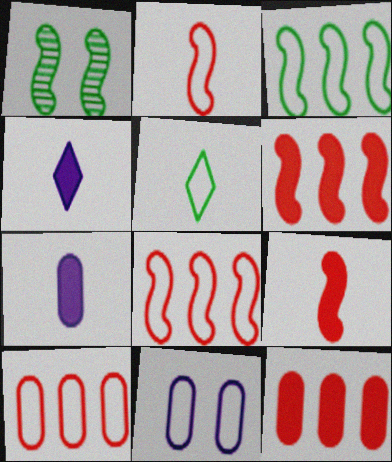[[1, 4, 10], 
[5, 8, 11]]